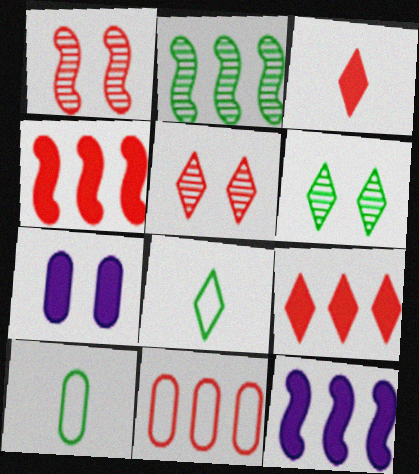[[1, 3, 11], 
[5, 10, 12]]